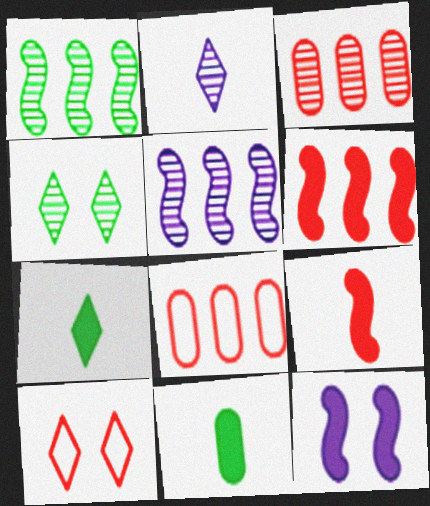[[3, 9, 10], 
[5, 10, 11]]